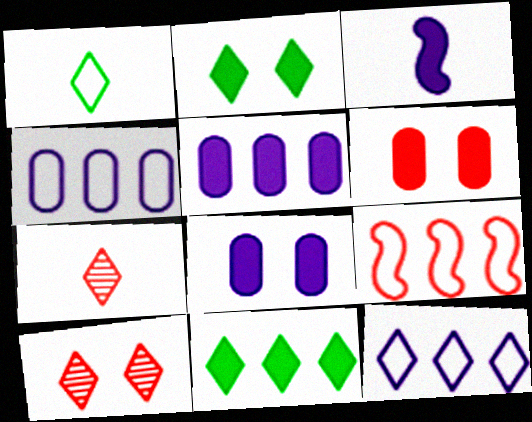[[2, 7, 12], 
[3, 6, 11], 
[6, 7, 9]]